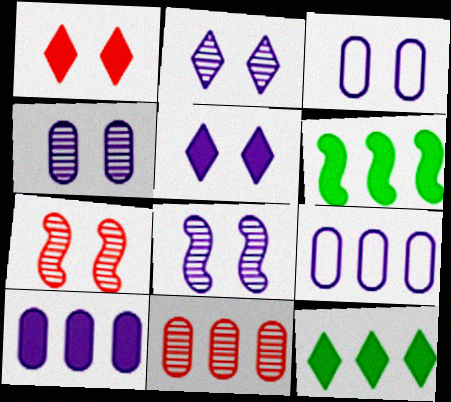[[2, 4, 8], 
[3, 5, 8]]